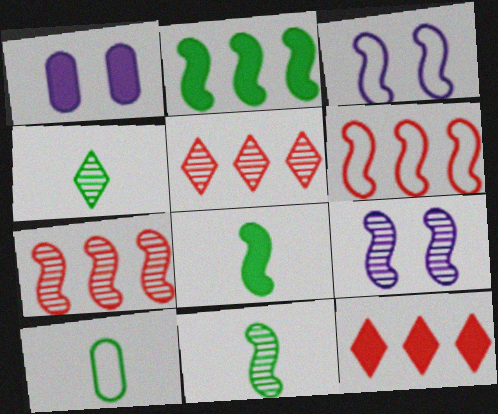[[1, 4, 6], 
[1, 8, 12], 
[3, 7, 8], 
[4, 8, 10], 
[6, 8, 9], 
[7, 9, 11], 
[9, 10, 12]]